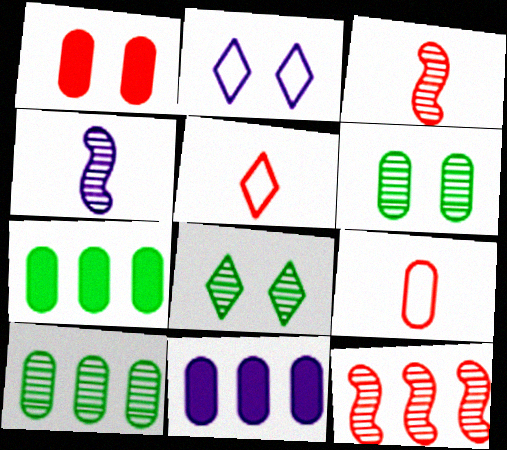[[1, 5, 12], 
[2, 3, 7], 
[2, 4, 11], 
[6, 9, 11]]